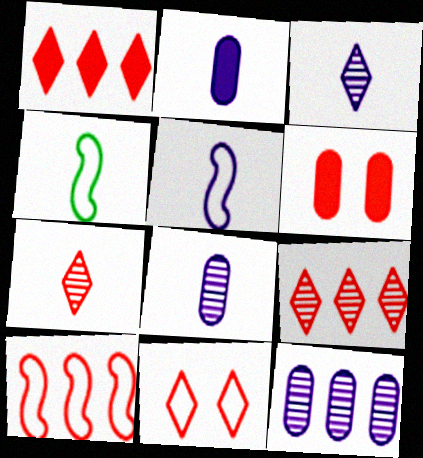[[1, 7, 11], 
[2, 3, 5], 
[2, 4, 7], 
[6, 7, 10]]